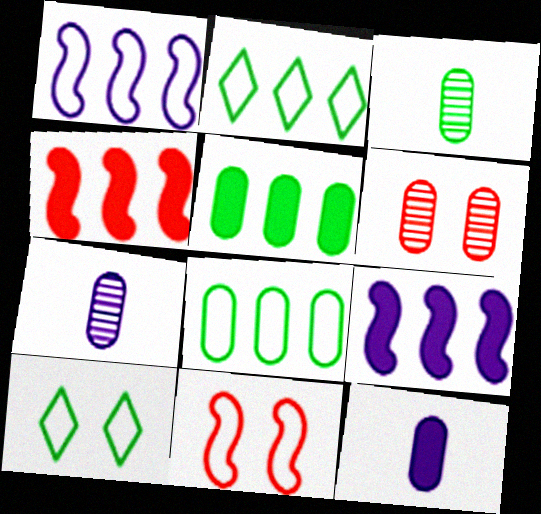[[4, 7, 10], 
[6, 8, 12]]